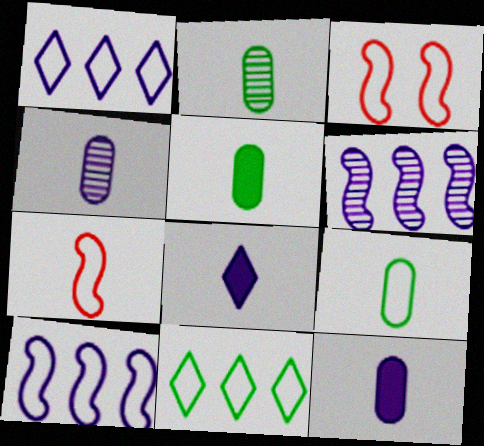[[1, 3, 9], 
[2, 5, 9], 
[2, 7, 8]]